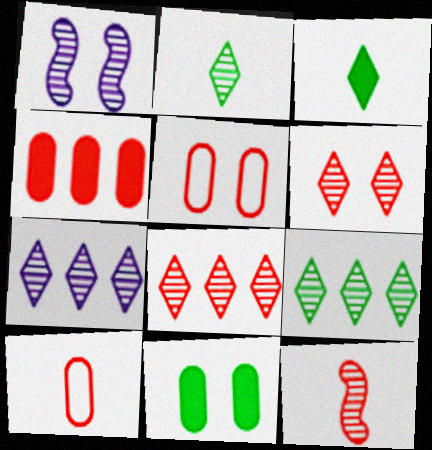[[2, 6, 7], 
[7, 8, 9]]